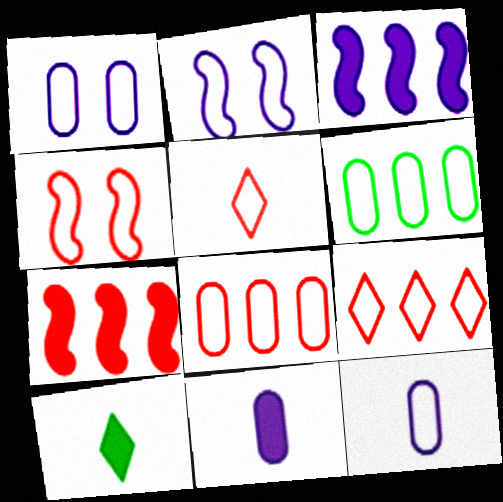[[2, 5, 6], 
[4, 5, 8]]